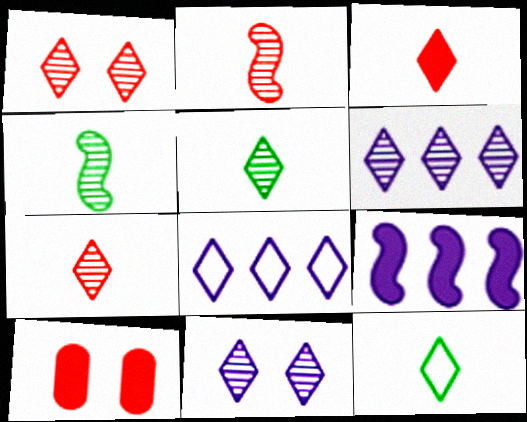[[1, 5, 6], 
[4, 8, 10]]